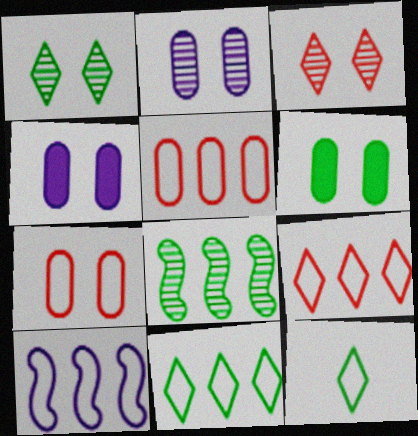[[2, 6, 7], 
[5, 10, 11], 
[6, 8, 12], 
[7, 10, 12]]